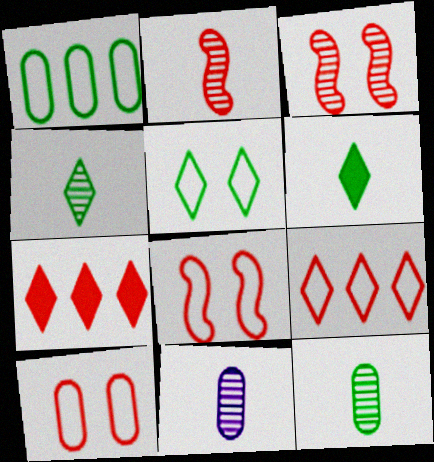[[2, 4, 11], 
[2, 7, 10]]